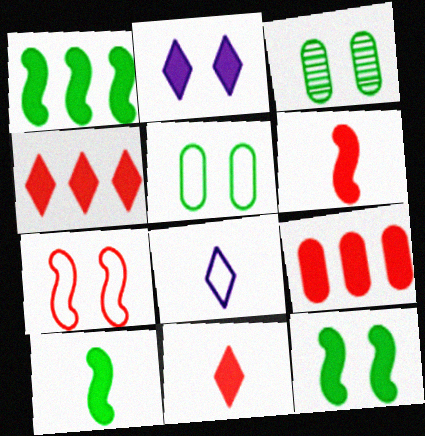[[1, 10, 12], 
[2, 3, 7], 
[2, 9, 10]]